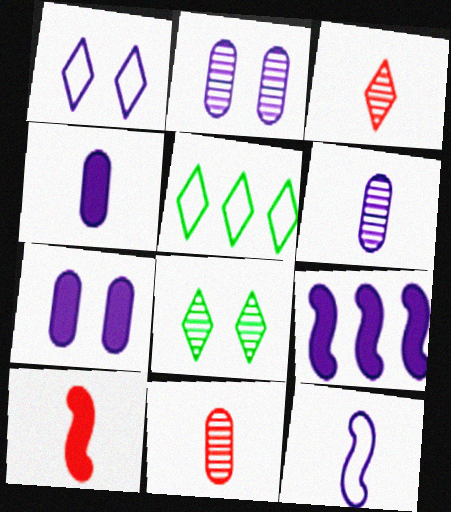[[1, 6, 9], 
[2, 5, 10]]